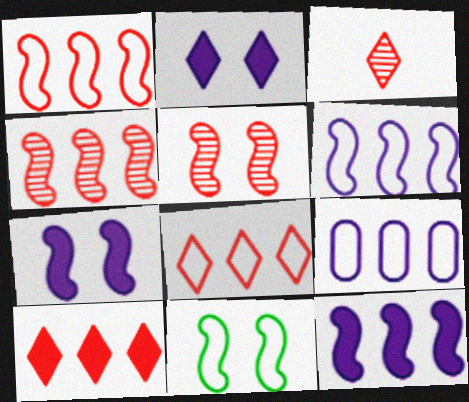[[5, 7, 11]]